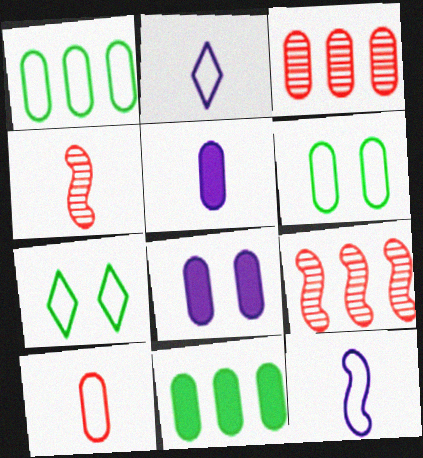[[3, 5, 6], 
[5, 7, 9]]